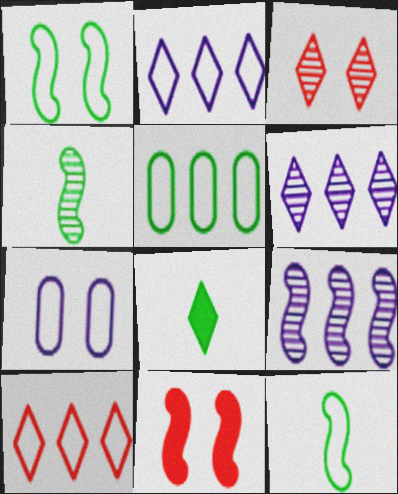[[2, 3, 8], 
[7, 10, 12], 
[9, 11, 12]]